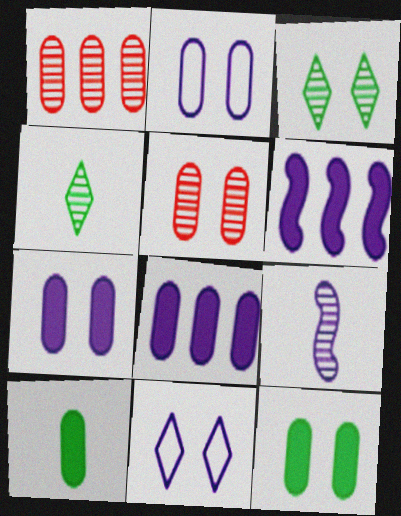[[1, 2, 10], 
[1, 3, 9], 
[2, 5, 12], 
[8, 9, 11]]